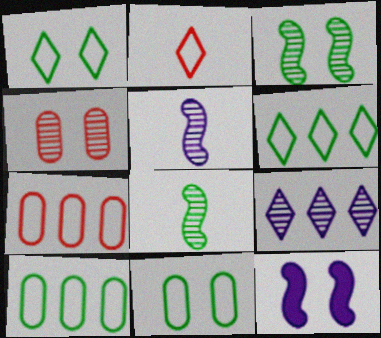[[1, 4, 12], 
[4, 8, 9]]